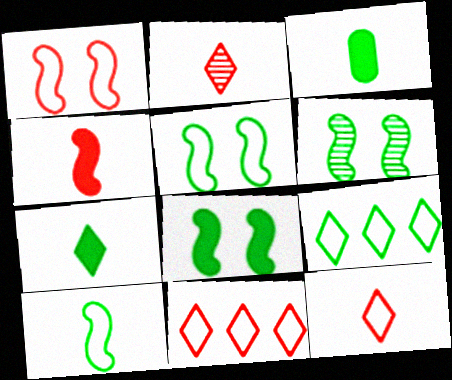[[3, 6, 9], 
[5, 6, 8]]